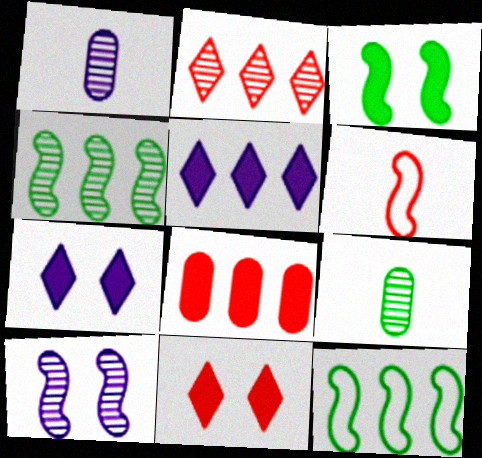[[1, 11, 12], 
[2, 9, 10]]